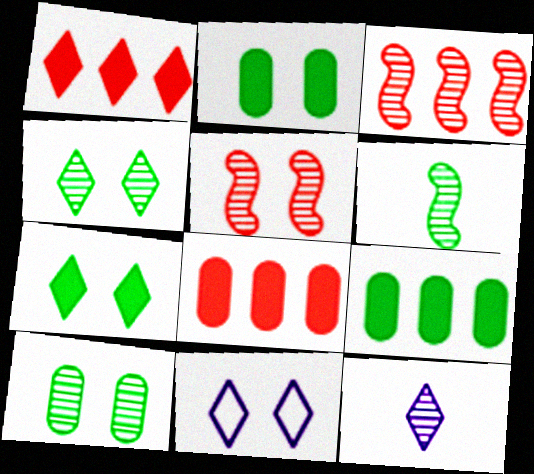[[2, 5, 11], 
[3, 10, 12], 
[6, 8, 11]]